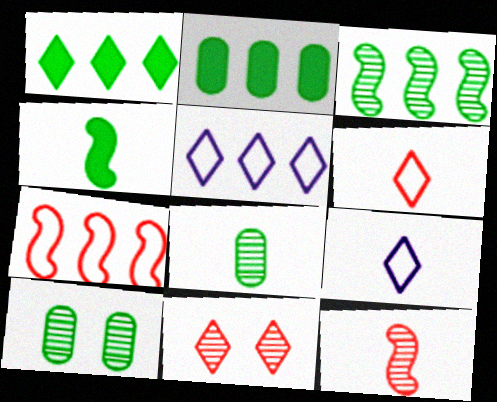[[1, 9, 11]]